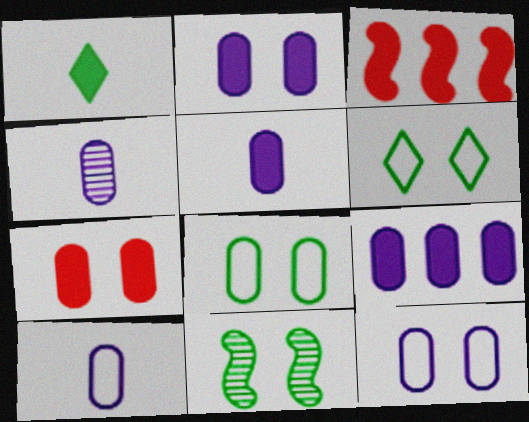[[1, 2, 3], 
[2, 5, 9], 
[3, 4, 6], 
[4, 5, 10], 
[4, 9, 12]]